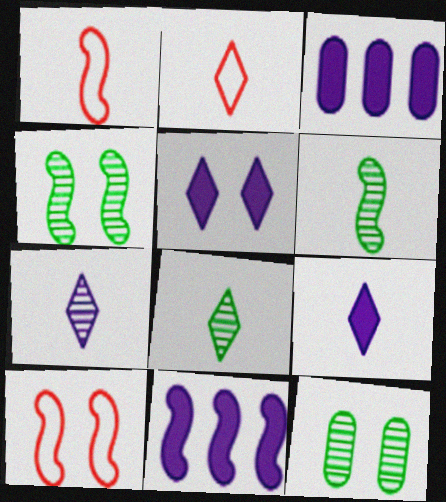[[1, 4, 11], 
[2, 3, 4], 
[2, 8, 9], 
[2, 11, 12], 
[3, 8, 10], 
[5, 10, 12], 
[6, 10, 11]]